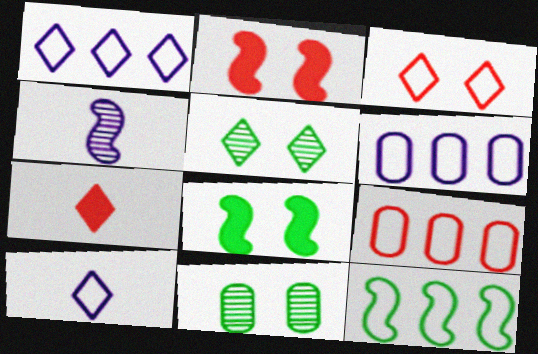[[1, 5, 7], 
[1, 9, 12], 
[2, 4, 12]]